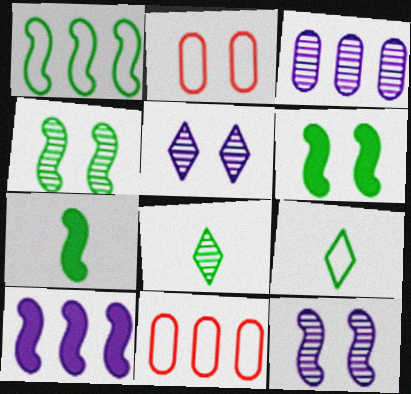[[1, 4, 7], 
[2, 5, 6], 
[2, 8, 10], 
[5, 7, 11]]